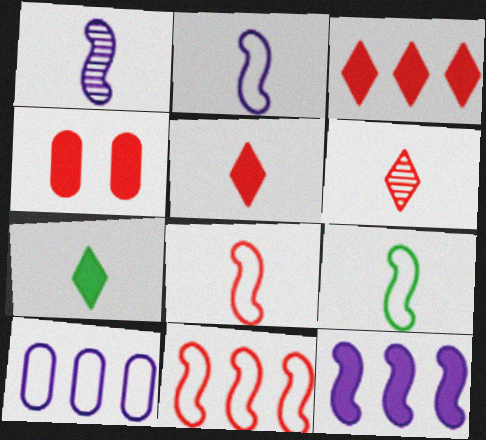[[2, 8, 9], 
[4, 6, 11], 
[4, 7, 12]]